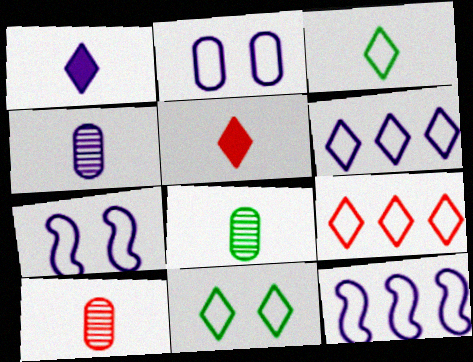[[4, 8, 10]]